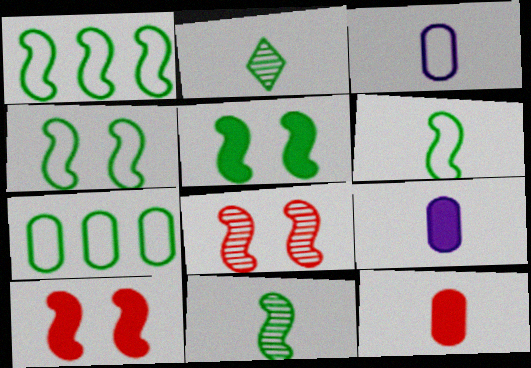[[1, 4, 6], 
[1, 5, 11], 
[2, 5, 7]]